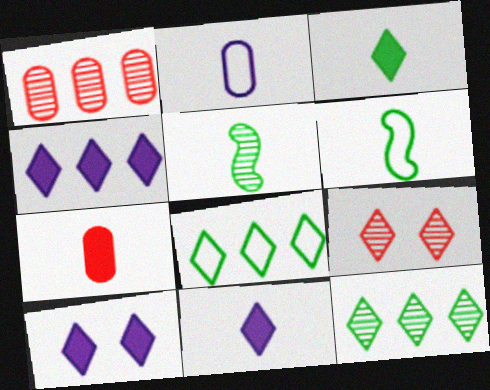[[1, 6, 10], 
[4, 10, 11], 
[8, 9, 11]]